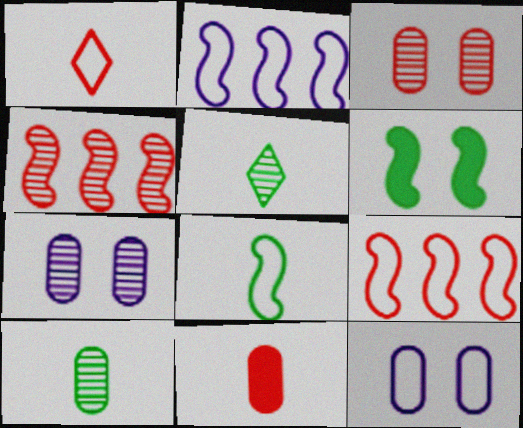[[4, 5, 7]]